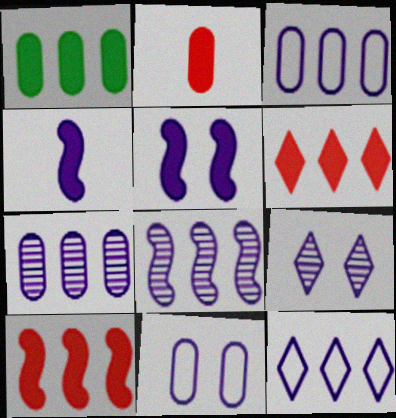[[3, 4, 9], 
[5, 9, 11]]